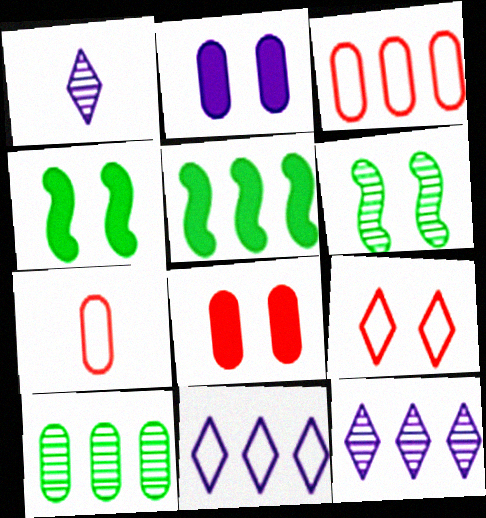[[1, 3, 4], 
[2, 6, 9], 
[2, 7, 10], 
[3, 5, 12], 
[4, 7, 12]]